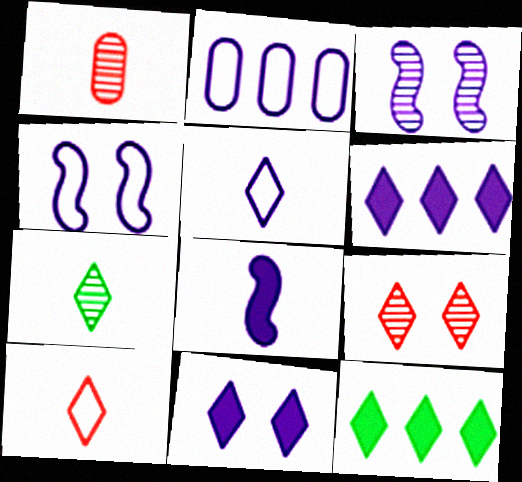[[1, 4, 12], 
[2, 4, 5], 
[5, 9, 12]]